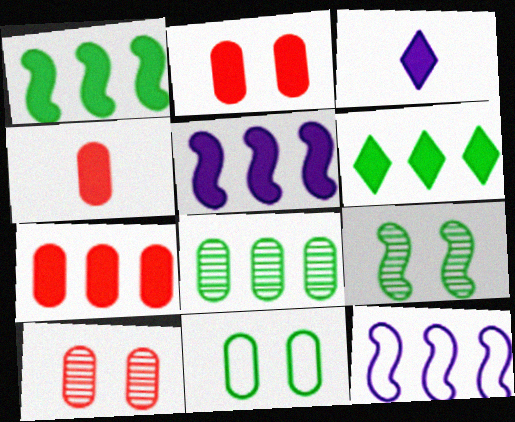[[1, 2, 3], 
[2, 4, 7], 
[5, 6, 7]]